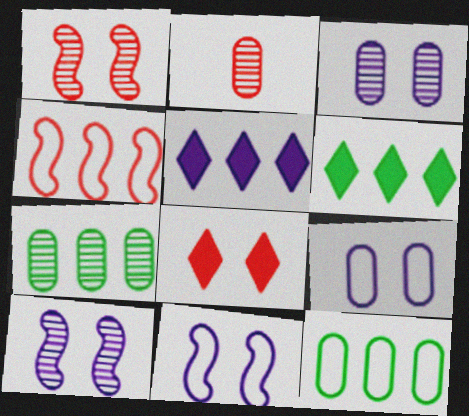[[2, 3, 7], 
[2, 4, 8], 
[2, 6, 11], 
[4, 5, 7]]